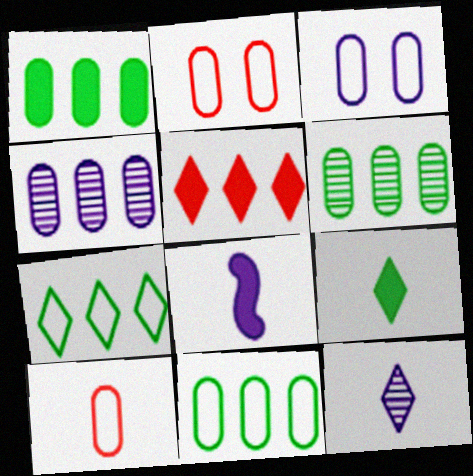[[1, 6, 11], 
[3, 10, 11]]